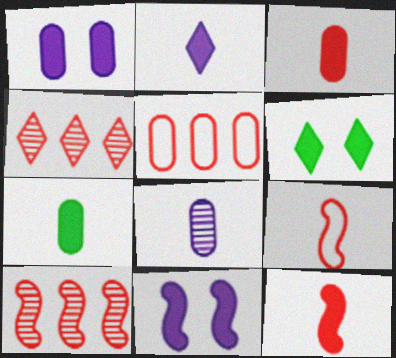[[2, 7, 12]]